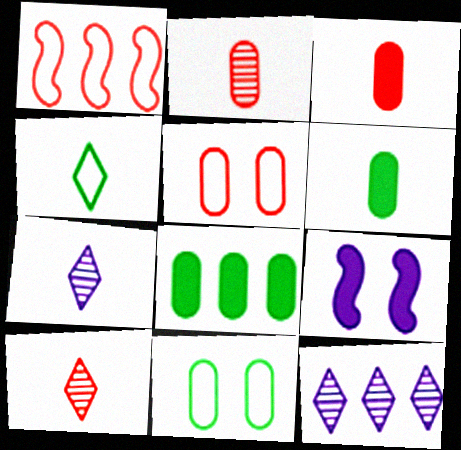[[1, 8, 12]]